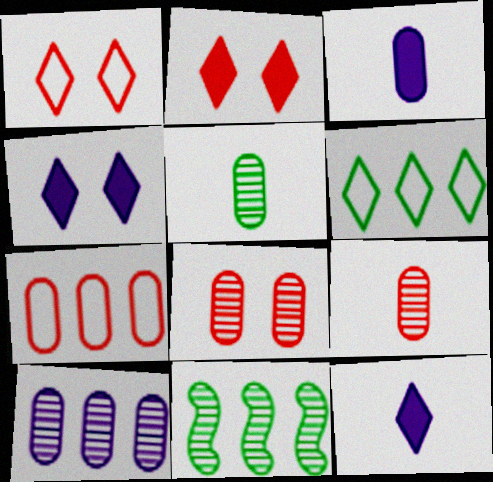[[1, 3, 11], 
[5, 8, 10]]